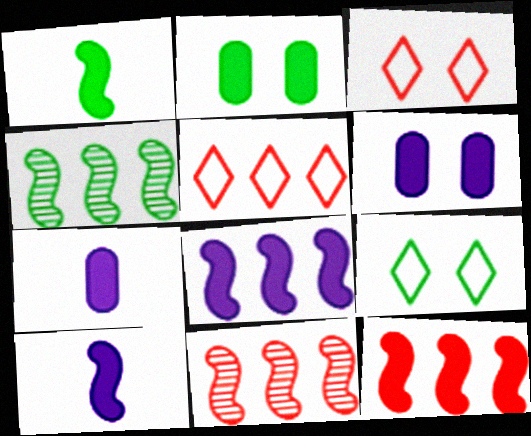[[3, 4, 7], 
[7, 9, 11]]